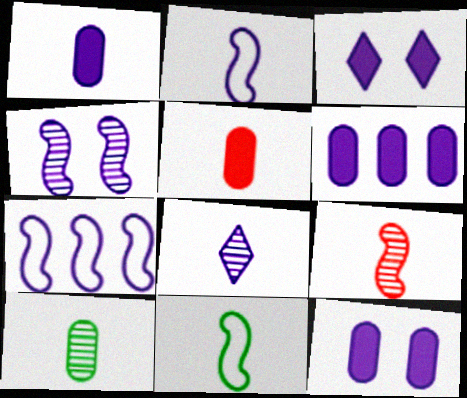[[1, 2, 8], 
[1, 6, 12], 
[5, 8, 11], 
[7, 8, 12], 
[8, 9, 10]]